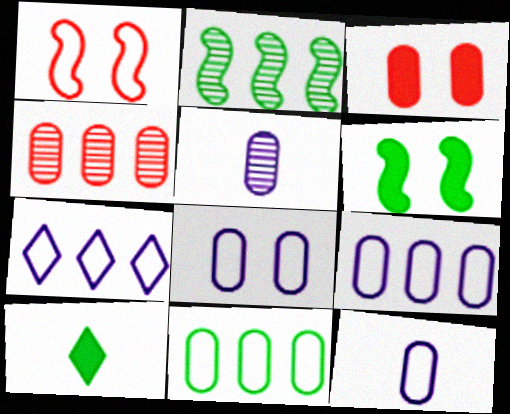[[3, 5, 11], 
[8, 9, 12]]